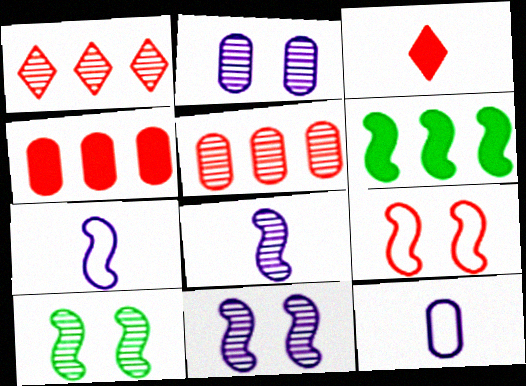[[3, 5, 9], 
[6, 8, 9]]